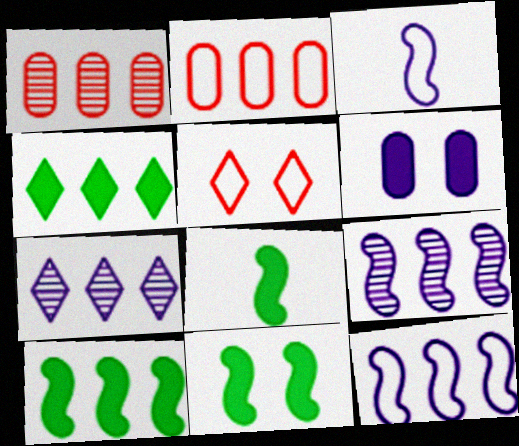[[1, 4, 12], 
[2, 4, 9], 
[2, 7, 10], 
[3, 6, 7], 
[8, 10, 11]]